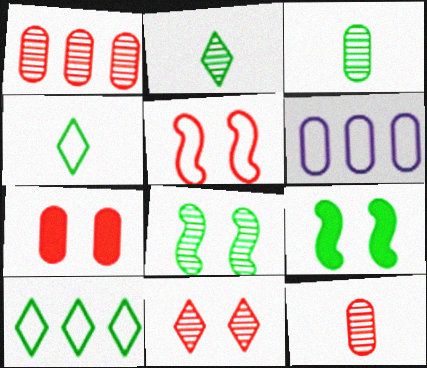[[3, 6, 7], 
[3, 9, 10], 
[4, 5, 6], 
[5, 7, 11]]